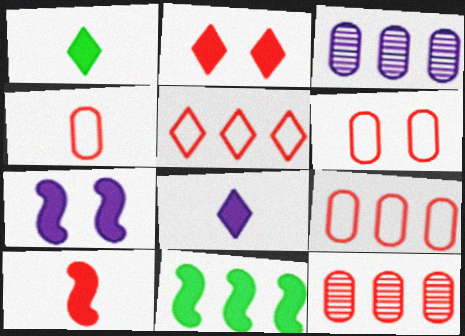[[3, 5, 11], 
[4, 6, 9], 
[7, 10, 11]]